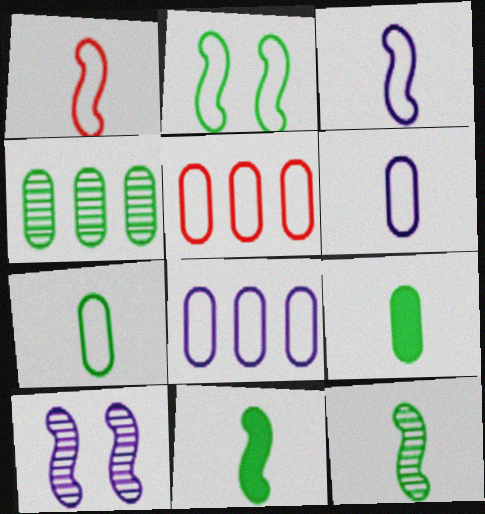[]